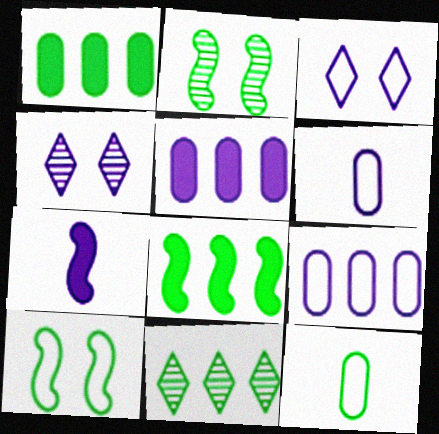[[4, 7, 9]]